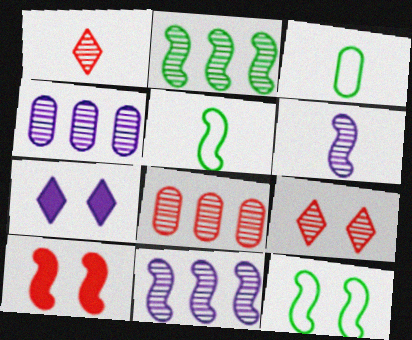[[5, 7, 8], 
[5, 10, 11]]